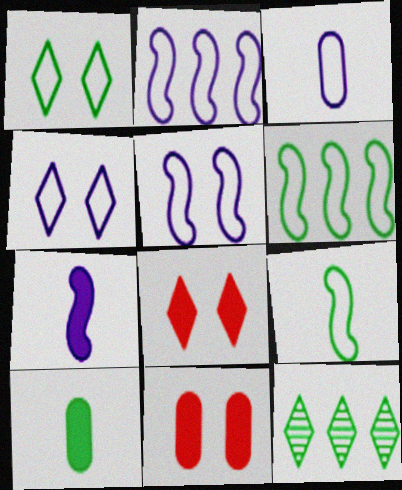[[2, 3, 4]]